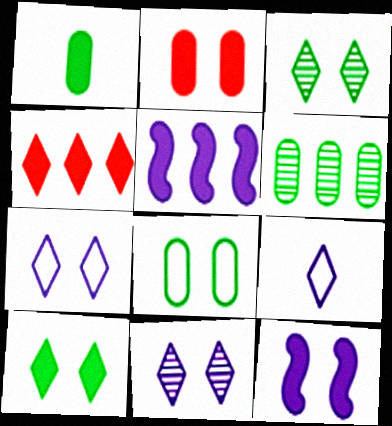[[1, 4, 12], 
[1, 6, 8], 
[2, 10, 12], 
[3, 4, 9]]